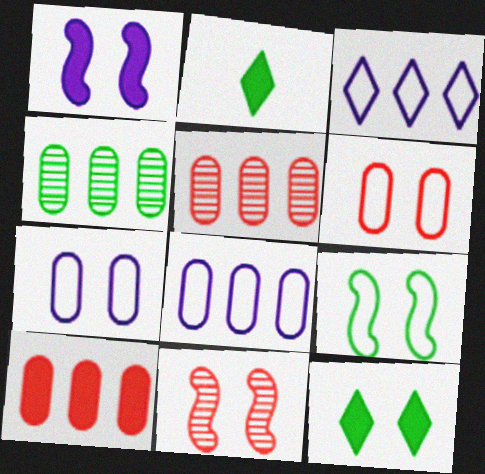[[1, 2, 10], 
[1, 9, 11], 
[2, 4, 9], 
[2, 8, 11], 
[4, 8, 10], 
[7, 11, 12]]